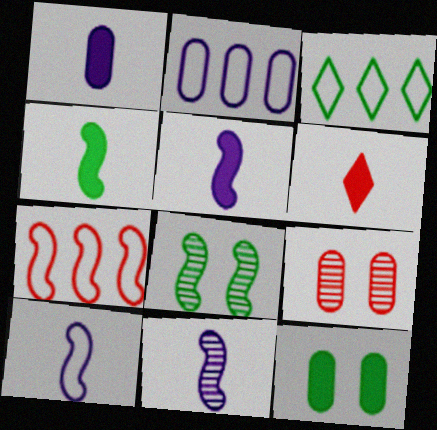[[1, 4, 6], 
[2, 3, 7], 
[2, 6, 8], 
[3, 5, 9], 
[5, 7, 8], 
[5, 10, 11], 
[6, 7, 9]]